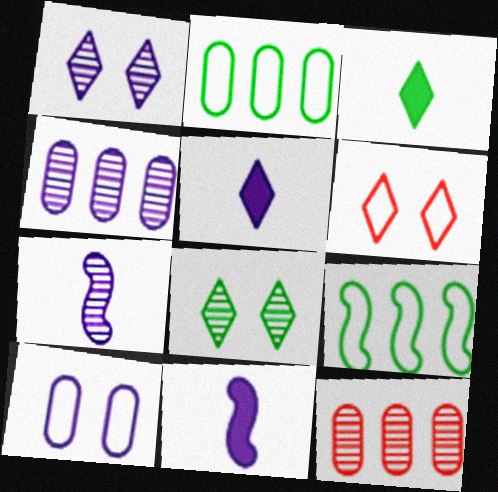[[1, 4, 7], 
[7, 8, 12]]